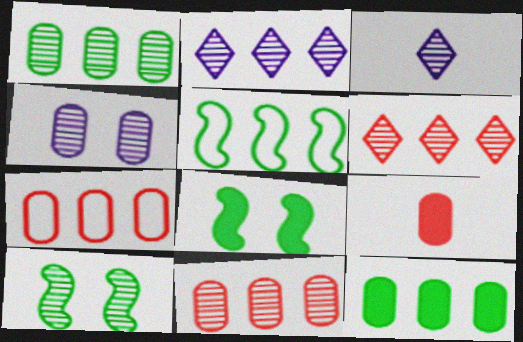[[3, 7, 8], 
[3, 10, 11]]